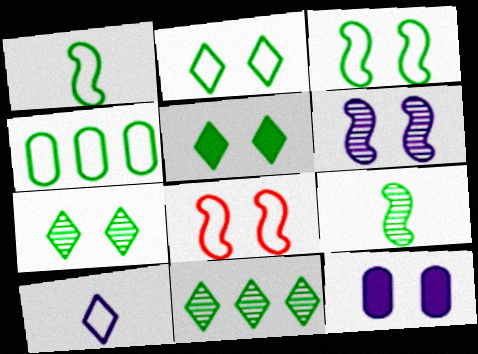[[1, 2, 4], 
[2, 5, 7], 
[4, 5, 9], 
[4, 8, 10], 
[7, 8, 12]]